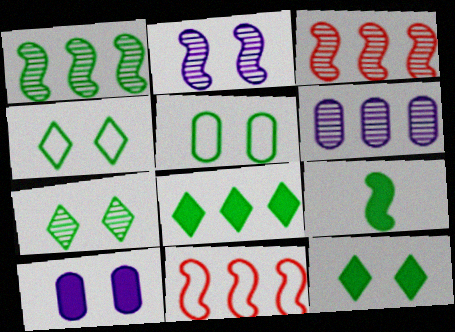[[2, 9, 11], 
[4, 7, 12], 
[6, 8, 11]]